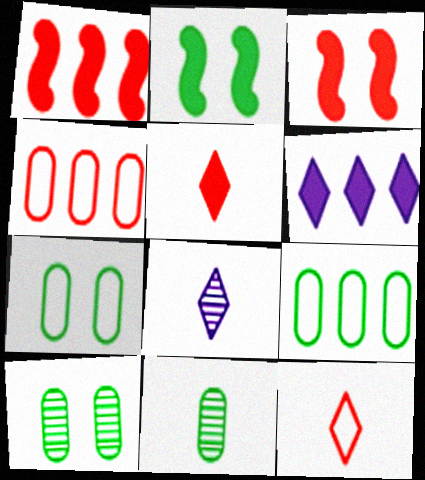[[1, 7, 8], 
[2, 4, 8], 
[3, 8, 9]]